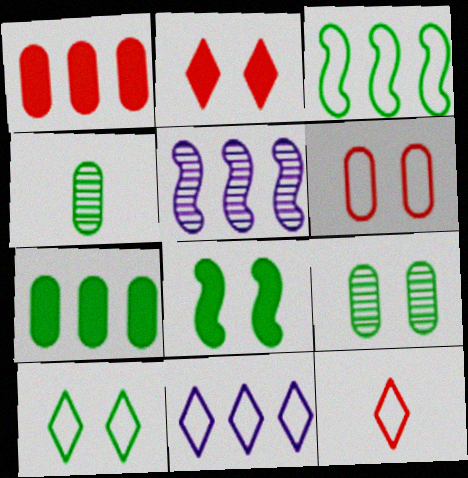[[8, 9, 10], 
[10, 11, 12]]